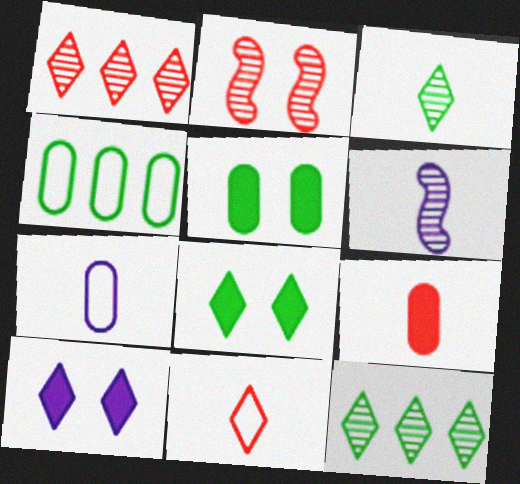[[10, 11, 12]]